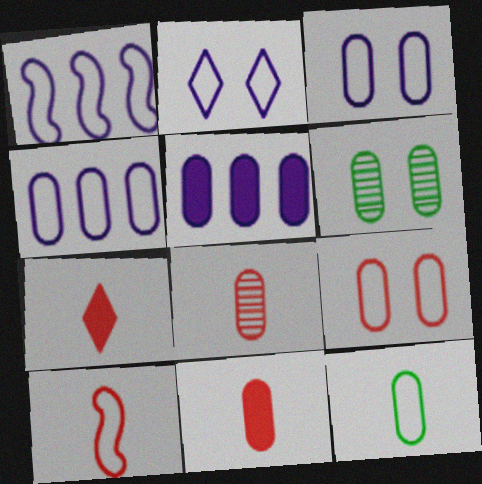[[1, 6, 7], 
[4, 6, 11], 
[4, 9, 12], 
[7, 8, 10]]